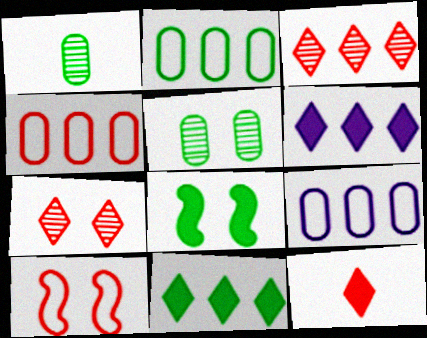[[1, 6, 10], 
[2, 4, 9]]